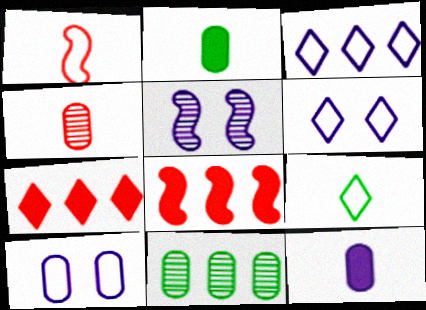[[3, 5, 12], 
[3, 8, 11]]